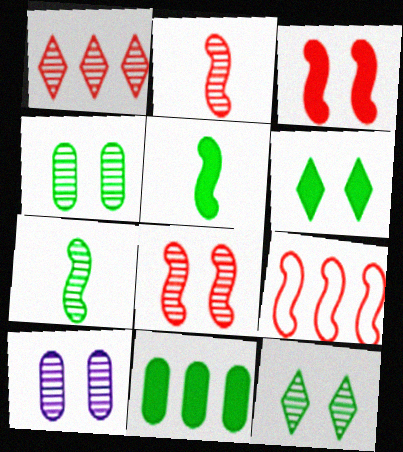[[1, 7, 10], 
[2, 3, 9], 
[5, 6, 11], 
[8, 10, 12]]